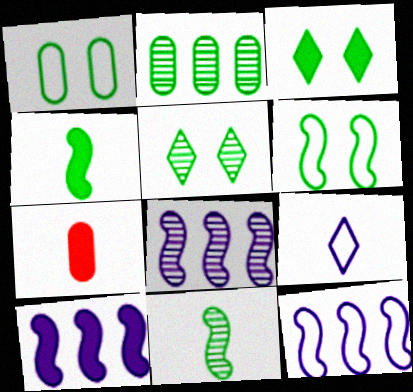[[2, 5, 11], 
[3, 7, 10], 
[5, 7, 12], 
[7, 9, 11], 
[8, 10, 12]]